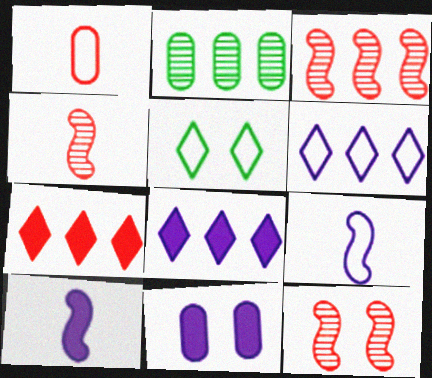[[1, 2, 11], 
[1, 7, 12], 
[3, 4, 12], 
[5, 11, 12], 
[8, 10, 11]]